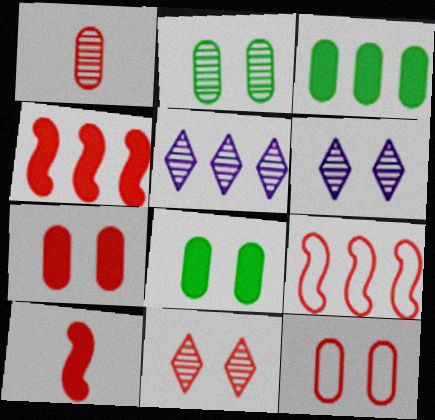[[3, 5, 9]]